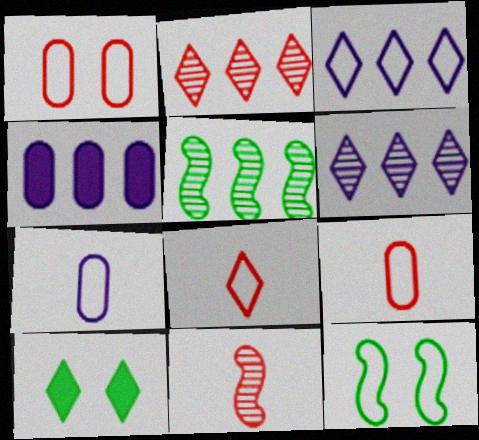[[3, 9, 12], 
[6, 8, 10]]